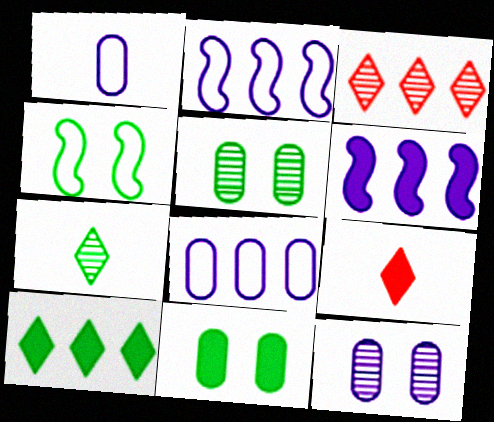[[2, 5, 9], 
[6, 9, 11]]